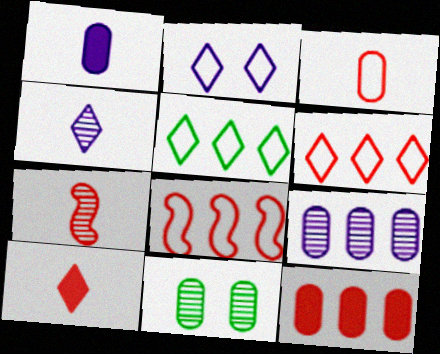[[3, 7, 10]]